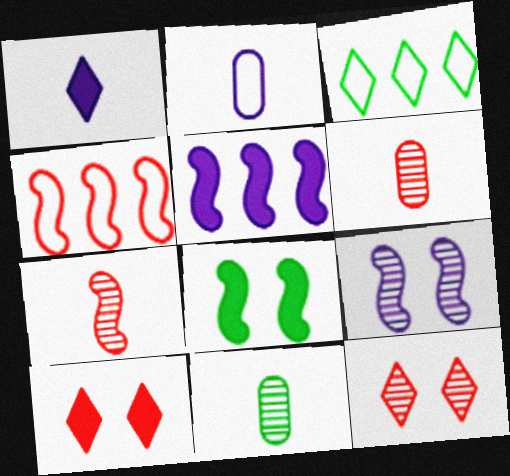[[1, 3, 12], 
[3, 8, 11], 
[4, 6, 10]]